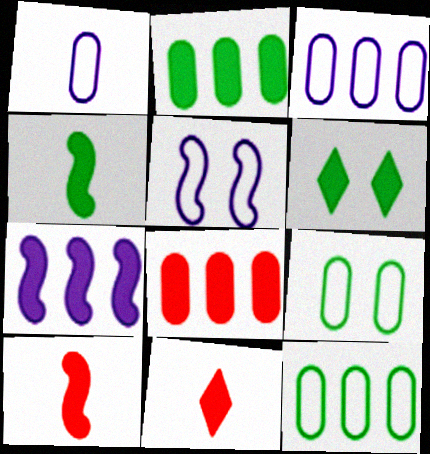[[2, 4, 6]]